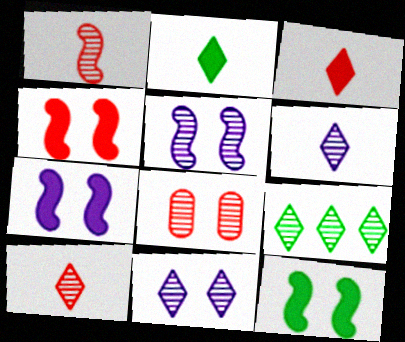[[4, 7, 12], 
[9, 10, 11]]